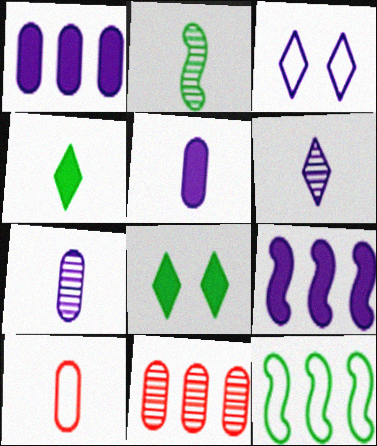[[3, 7, 9], 
[3, 10, 12]]